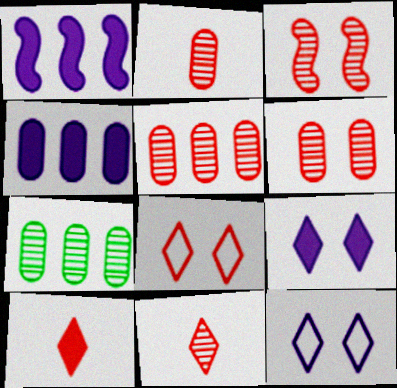[[2, 5, 6], 
[3, 5, 11]]